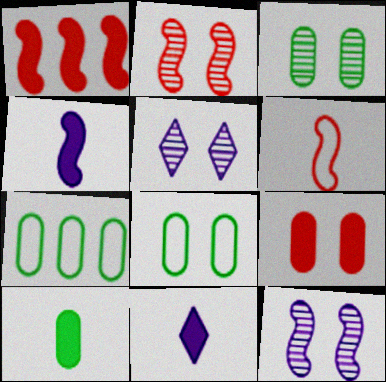[[1, 2, 6], 
[2, 3, 5], 
[2, 7, 11], 
[3, 7, 10]]